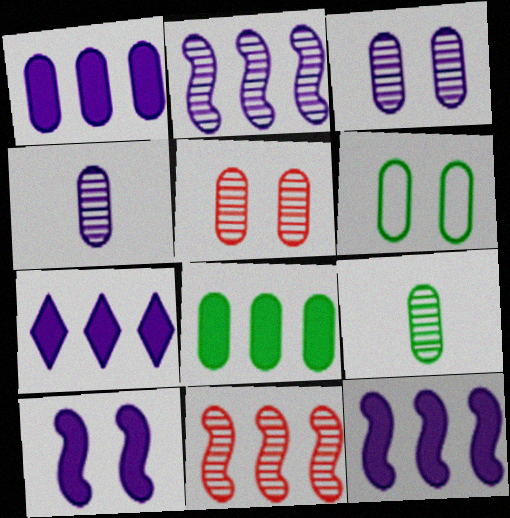[[1, 7, 12], 
[6, 8, 9]]